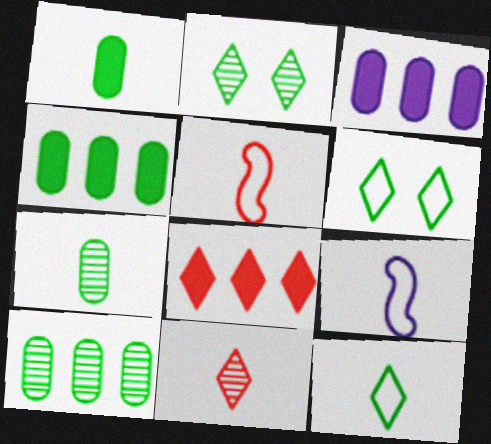[[1, 9, 11], 
[2, 3, 5]]